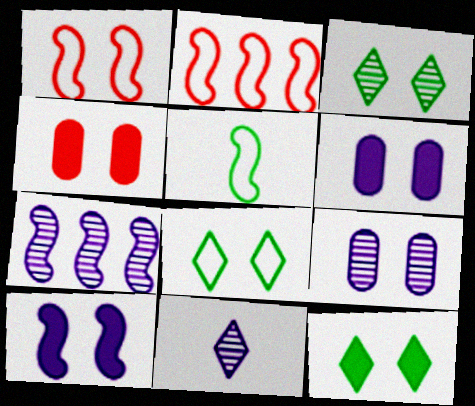[[1, 3, 6], 
[1, 9, 12], 
[3, 8, 12], 
[4, 10, 12], 
[7, 9, 11]]